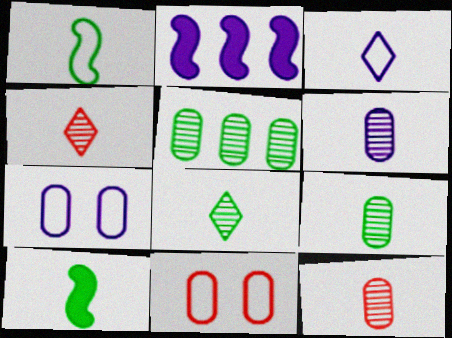[[2, 8, 11], 
[3, 10, 12], 
[6, 9, 12]]